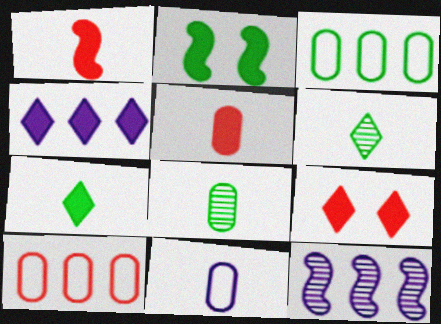[[1, 6, 11], 
[2, 3, 6], 
[2, 4, 5], 
[4, 7, 9], 
[5, 8, 11]]